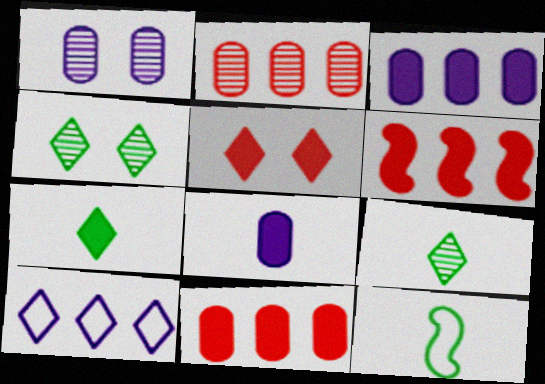[[5, 9, 10]]